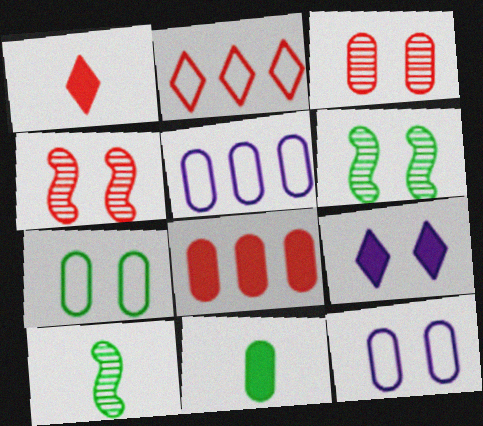[[1, 5, 6], 
[3, 5, 11], 
[4, 7, 9]]